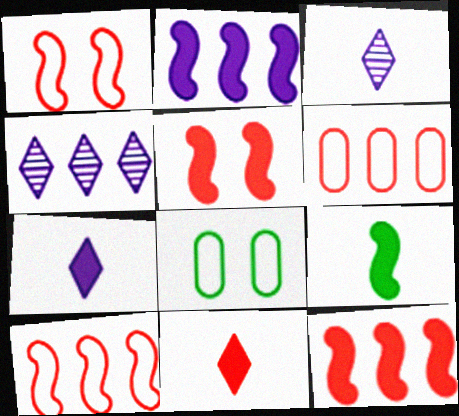[[2, 5, 9], 
[3, 8, 12]]